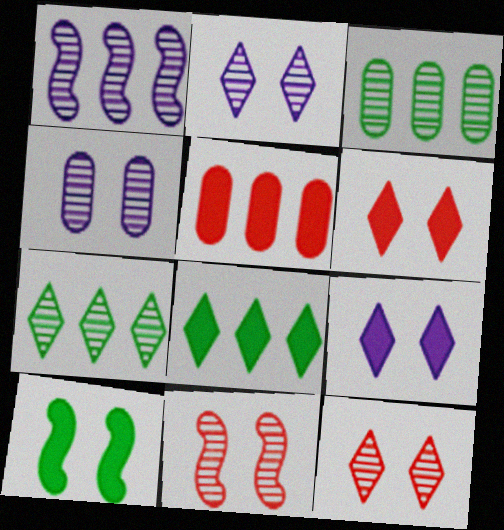[]